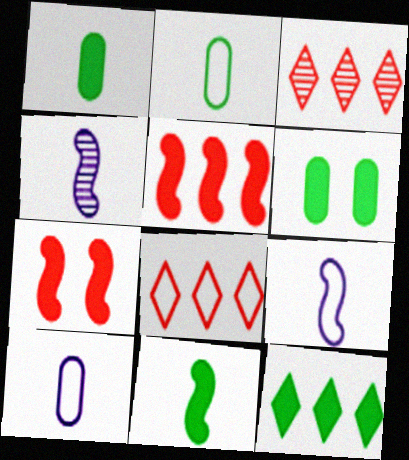[[3, 6, 9], 
[4, 6, 8], 
[6, 11, 12]]